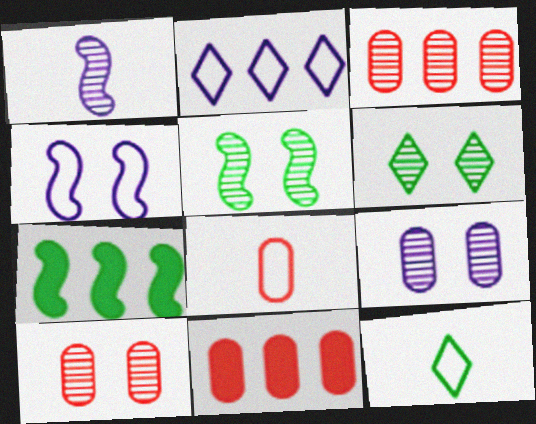[[1, 3, 6], 
[2, 3, 7], 
[8, 10, 11]]